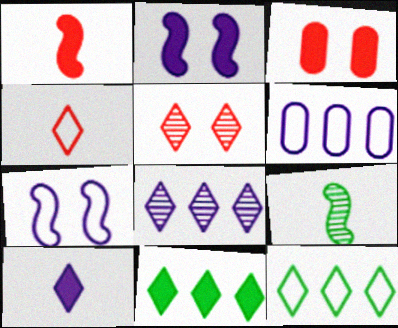[[5, 10, 12]]